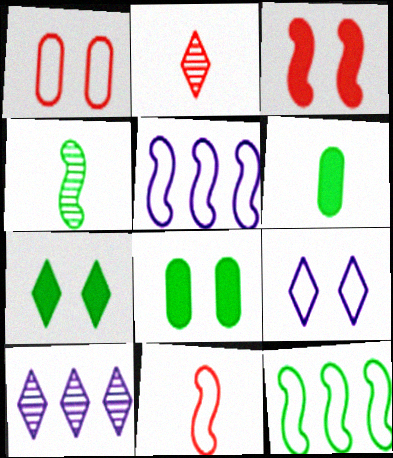[[2, 5, 8], 
[3, 4, 5], 
[8, 10, 11]]